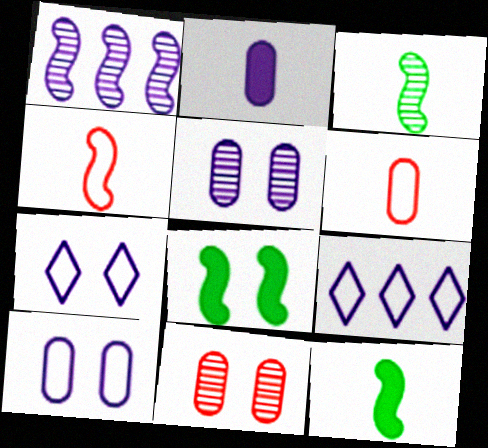[[1, 2, 7], 
[1, 4, 8], 
[7, 8, 11], 
[9, 11, 12]]